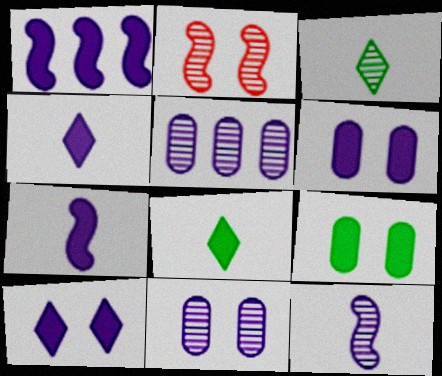[[1, 4, 6], 
[2, 3, 5]]